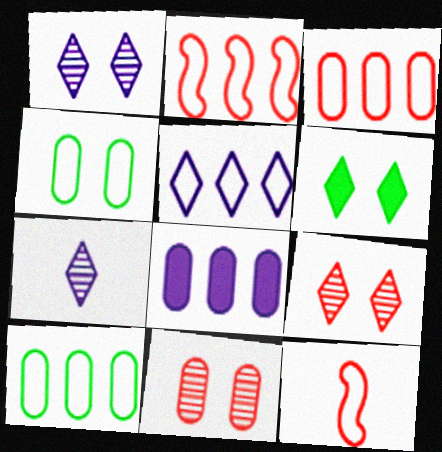[[2, 5, 10], 
[4, 5, 12]]